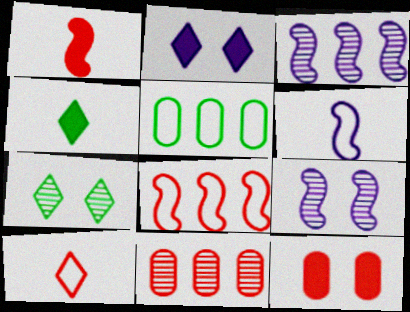[]